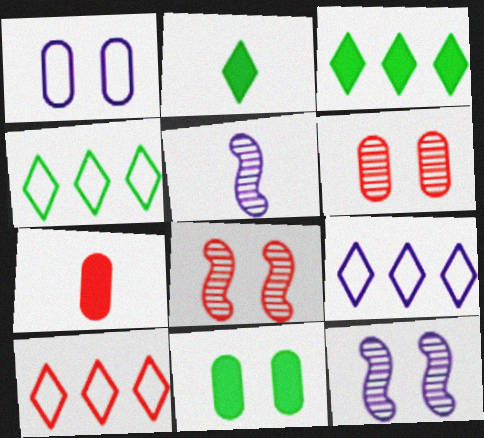[[1, 6, 11], 
[4, 7, 12], 
[4, 9, 10], 
[5, 10, 11], 
[7, 8, 10]]